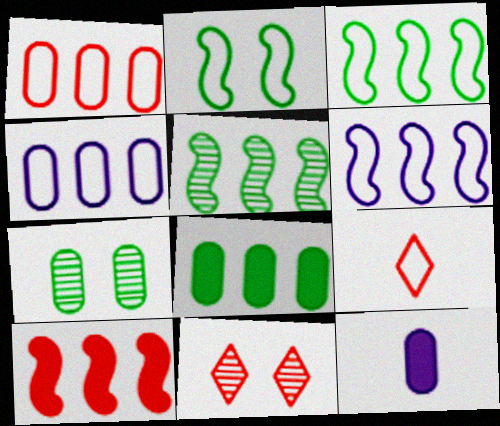[[1, 7, 12], 
[2, 4, 9], 
[3, 11, 12], 
[5, 6, 10]]